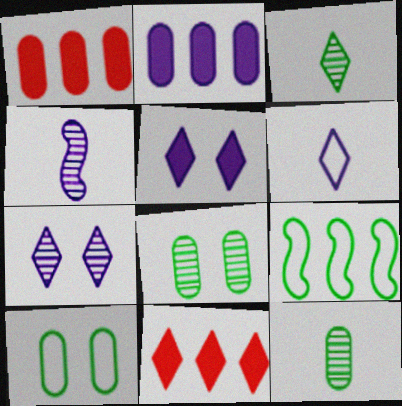[[4, 10, 11]]